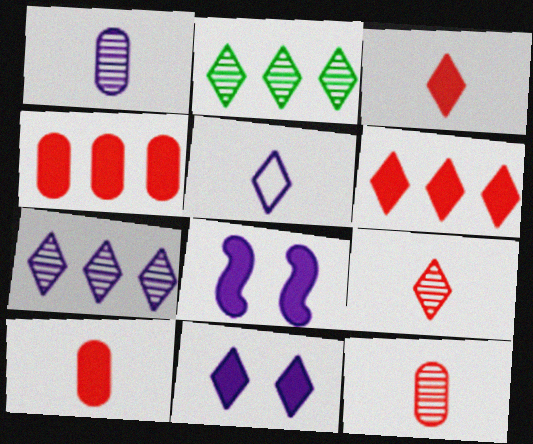[[5, 7, 11]]